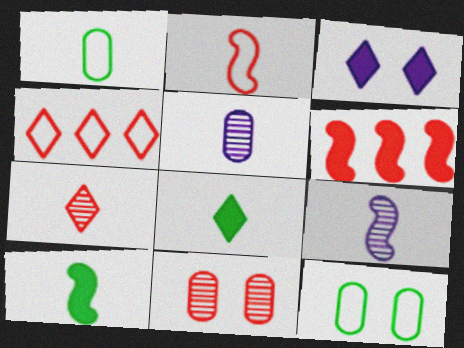[[2, 5, 8], 
[2, 9, 10]]